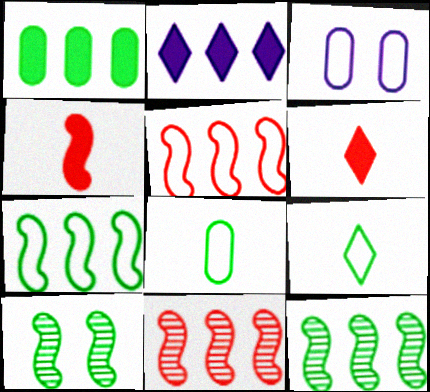[[1, 9, 10], 
[3, 5, 9], 
[3, 6, 12]]